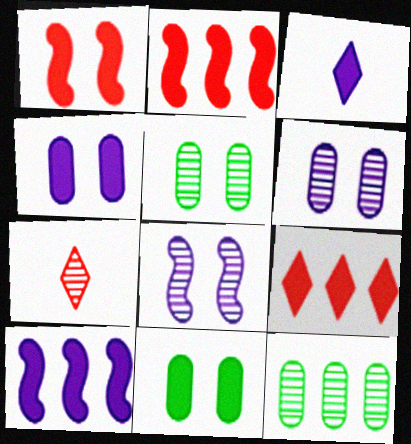[[2, 3, 11], 
[3, 4, 10], 
[7, 8, 12]]